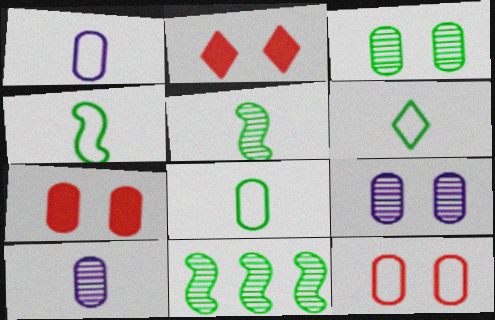[[1, 2, 11], 
[4, 6, 8]]